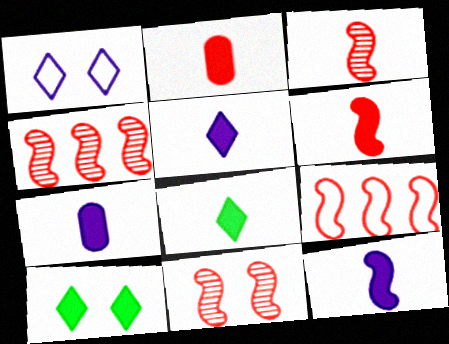[[2, 8, 12], 
[3, 4, 11], 
[5, 7, 12], 
[6, 7, 8], 
[6, 9, 11]]